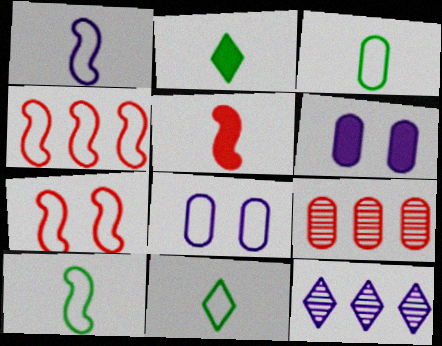[[1, 6, 12], 
[3, 6, 9], 
[3, 10, 11], 
[4, 8, 11]]